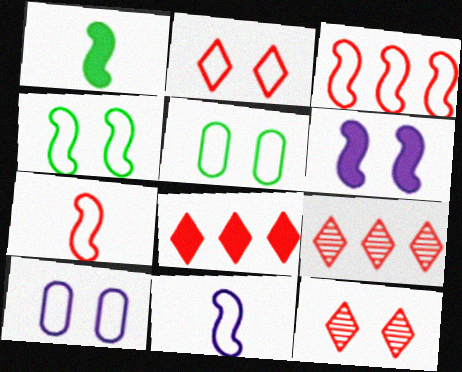[[1, 9, 10], 
[2, 4, 10], 
[3, 4, 11], 
[5, 6, 12]]